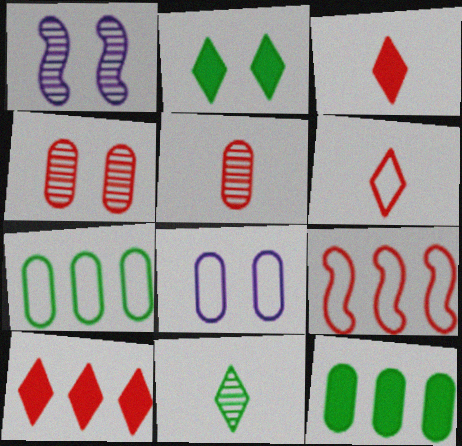[[1, 3, 7], 
[1, 6, 12], 
[3, 4, 9], 
[5, 8, 12]]